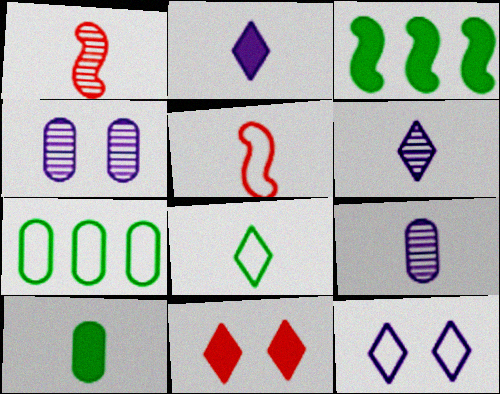[[5, 6, 10], 
[5, 7, 12]]